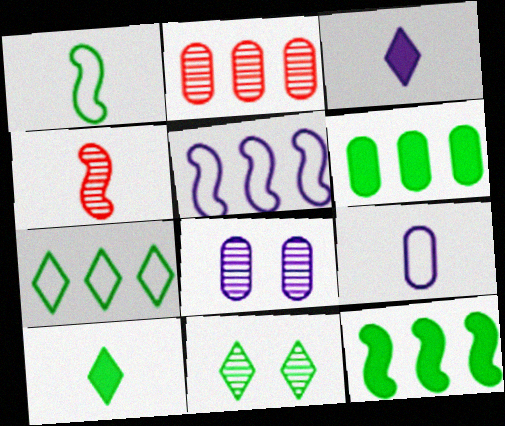[[1, 6, 11], 
[3, 5, 8], 
[4, 9, 10], 
[7, 10, 11]]